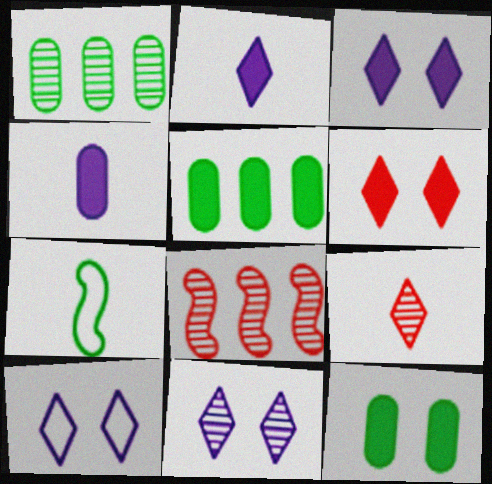[[3, 10, 11], 
[4, 7, 9]]